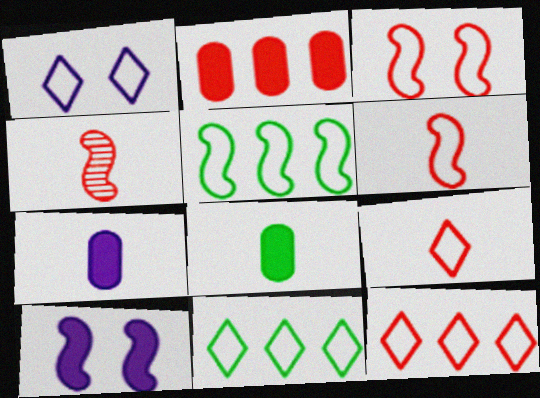[[1, 9, 11], 
[4, 5, 10]]